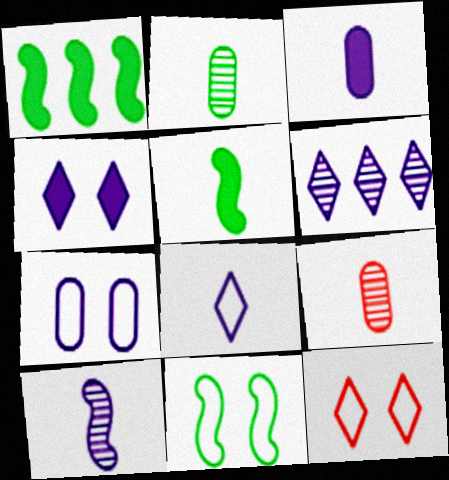[[3, 8, 10], 
[4, 6, 8], 
[5, 8, 9], 
[7, 11, 12]]